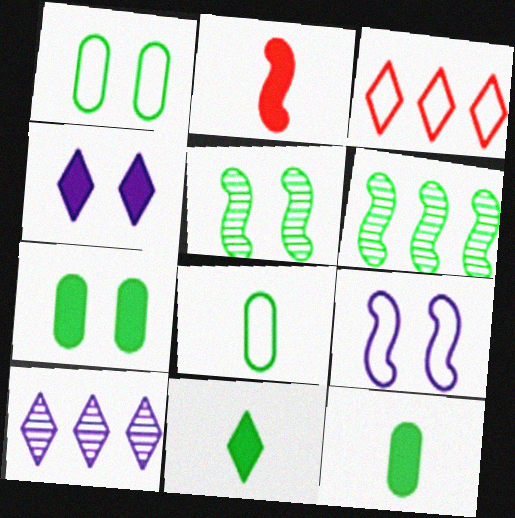[[1, 2, 10], 
[1, 6, 11], 
[2, 6, 9], 
[3, 8, 9]]